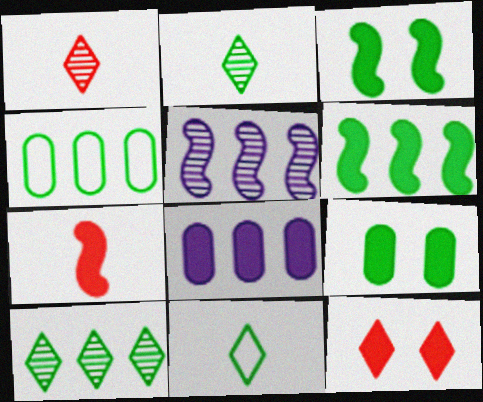[[2, 3, 4], 
[4, 6, 10]]